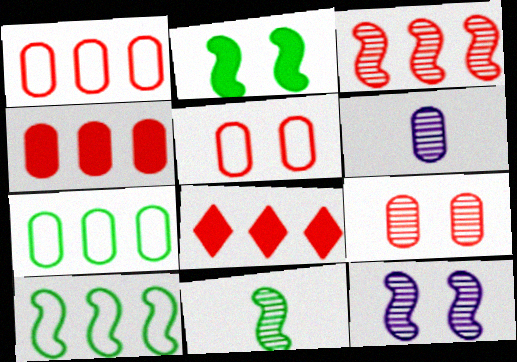[[1, 3, 8], 
[2, 10, 11], 
[3, 11, 12]]